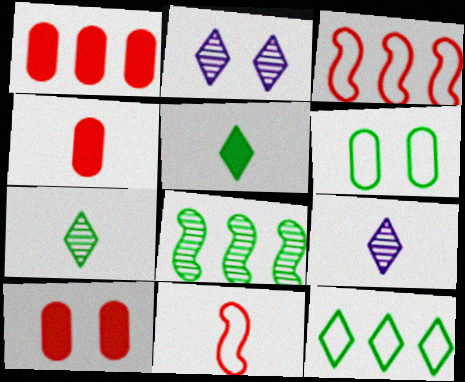[[1, 4, 10], 
[5, 6, 8]]